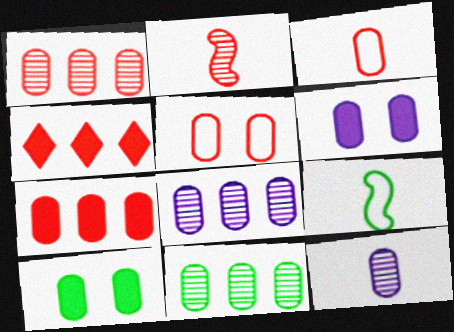[[1, 8, 11], 
[2, 4, 5], 
[3, 6, 11], 
[3, 8, 10]]